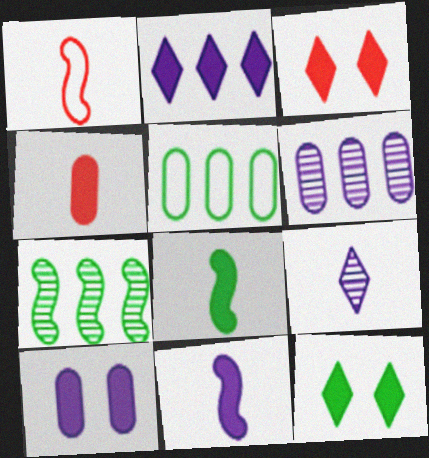[[1, 6, 12], 
[2, 10, 11]]